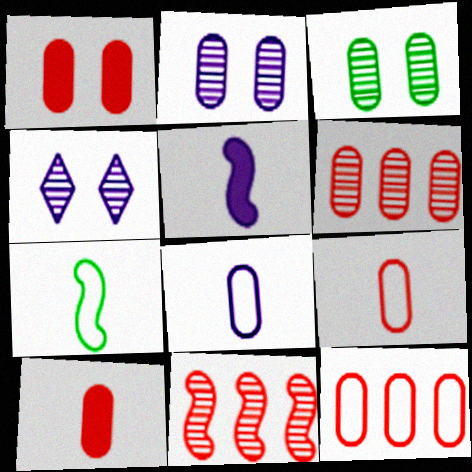[[1, 6, 9]]